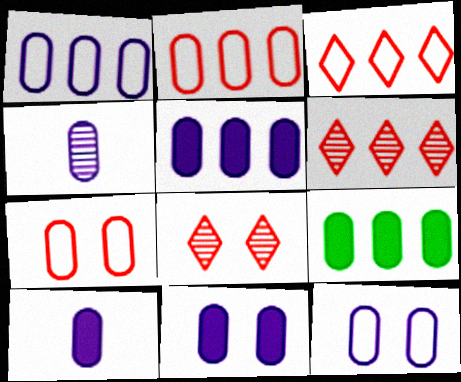[[1, 4, 11], 
[4, 5, 12], 
[4, 7, 9], 
[5, 10, 11]]